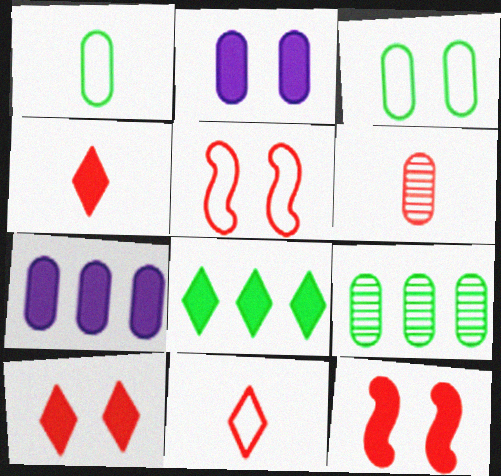[[3, 6, 7]]